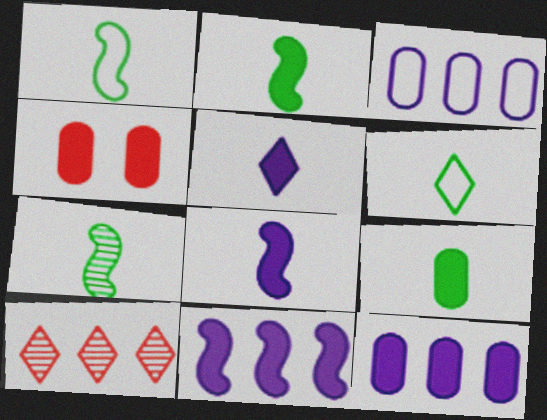[[1, 2, 7], 
[4, 9, 12], 
[6, 7, 9]]